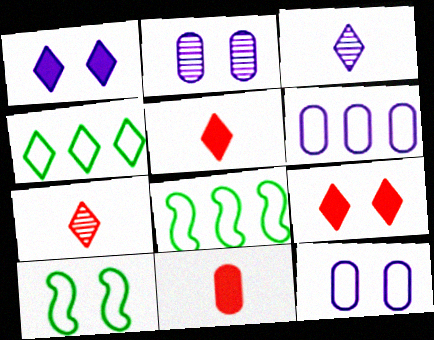[[1, 4, 7], 
[2, 5, 8], 
[2, 9, 10], 
[3, 4, 9]]